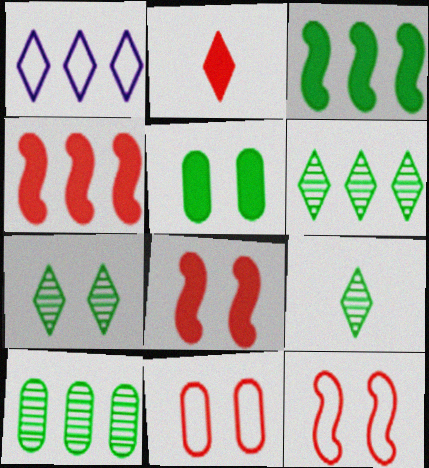[[1, 2, 7], 
[1, 4, 10], 
[6, 7, 9]]